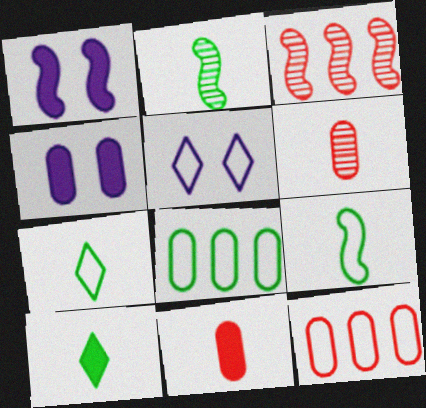[[1, 3, 9], 
[3, 4, 7], 
[4, 6, 8], 
[5, 9, 12]]